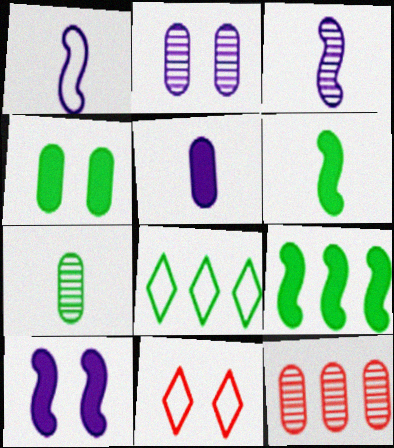[[2, 7, 12]]